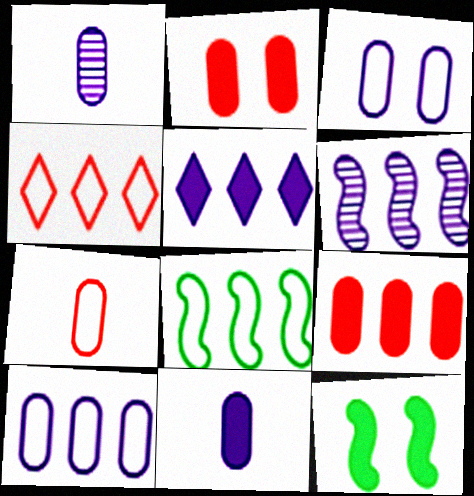[[1, 4, 12], 
[4, 8, 10], 
[5, 6, 10]]